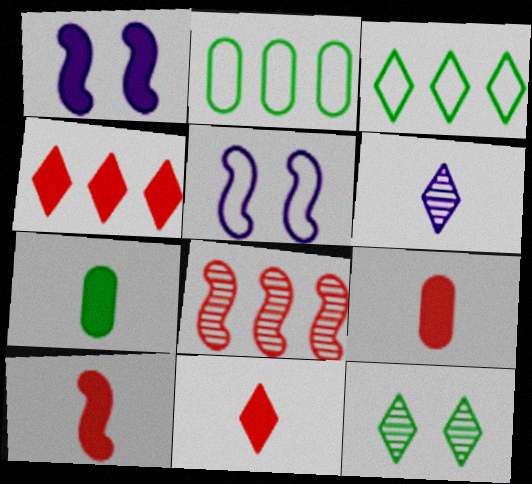[[1, 4, 7], 
[9, 10, 11]]